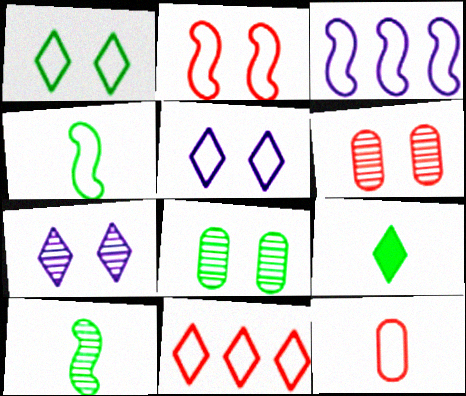[[1, 3, 12], 
[2, 3, 4], 
[2, 11, 12], 
[3, 6, 9], 
[7, 9, 11]]